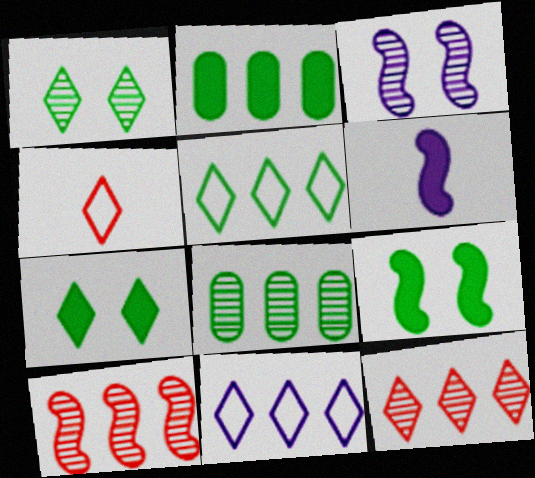[[2, 3, 4], 
[2, 10, 11]]